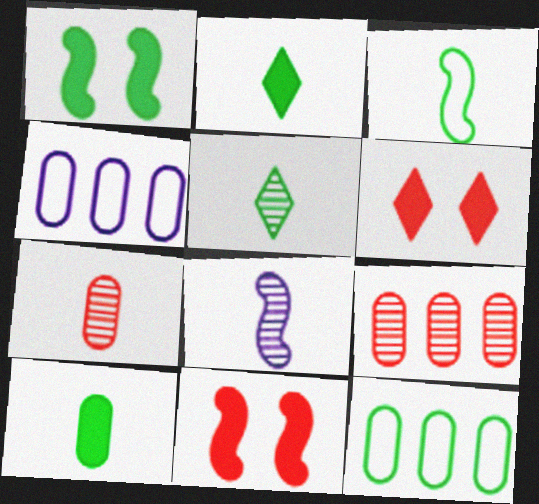[[1, 5, 12], 
[3, 5, 10], 
[4, 5, 11], 
[5, 7, 8], 
[6, 8, 12]]